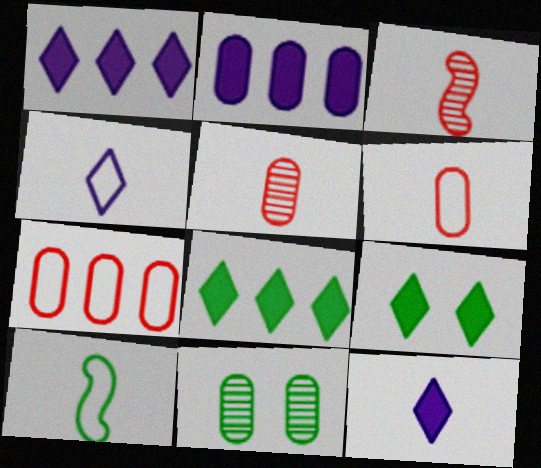[[2, 6, 11], 
[4, 6, 10], 
[5, 10, 12], 
[8, 10, 11]]